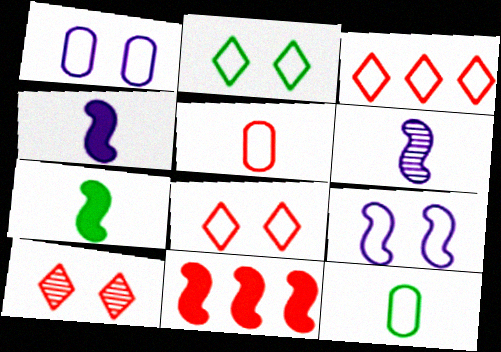[[3, 9, 12], 
[5, 10, 11]]